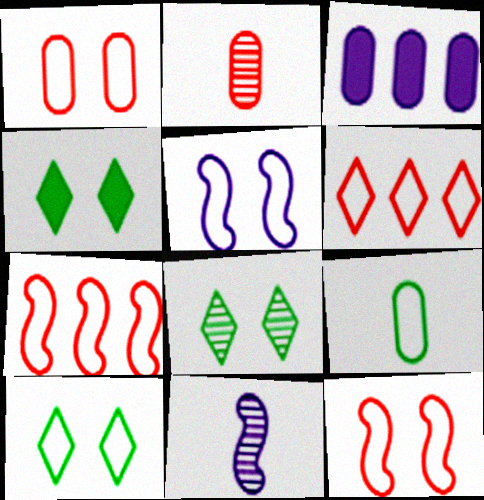[[1, 5, 10], 
[4, 8, 10], 
[5, 6, 9]]